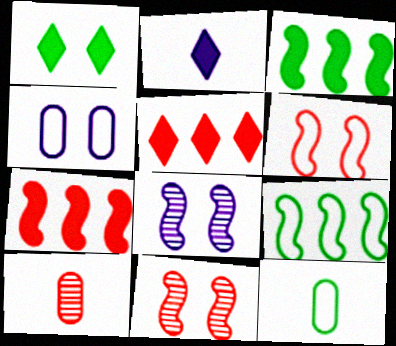[[1, 2, 5], 
[1, 4, 11], 
[5, 6, 10], 
[5, 8, 12]]